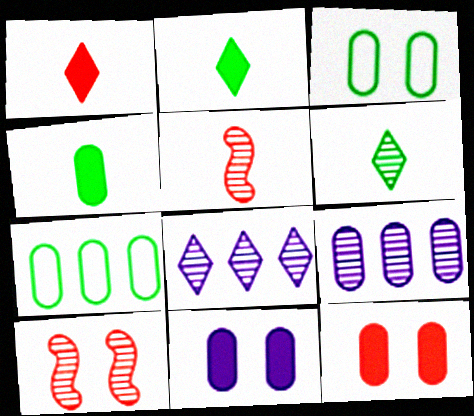[[6, 9, 10]]